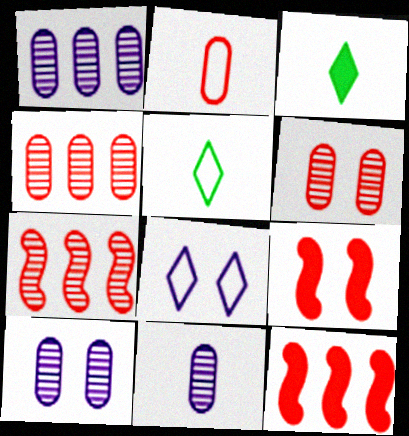[[1, 5, 9], 
[1, 10, 11], 
[5, 10, 12]]